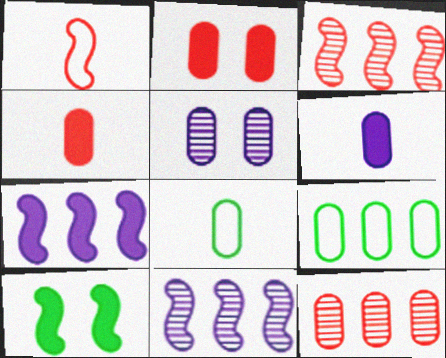[[1, 10, 11], 
[4, 5, 9]]